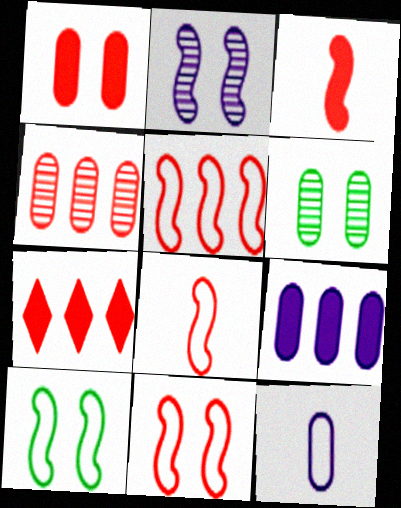[[1, 3, 7], 
[4, 5, 7], 
[5, 8, 11]]